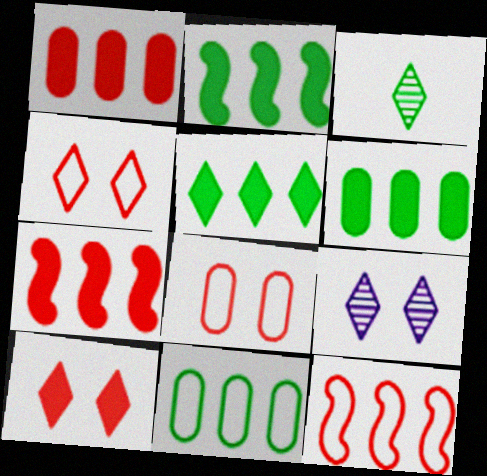[[2, 5, 6]]